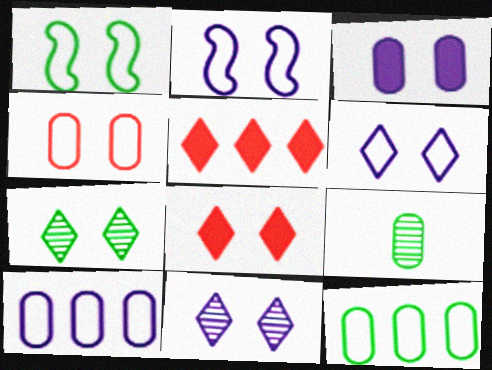[[1, 4, 6], 
[2, 3, 11], 
[2, 5, 9], 
[6, 7, 8]]